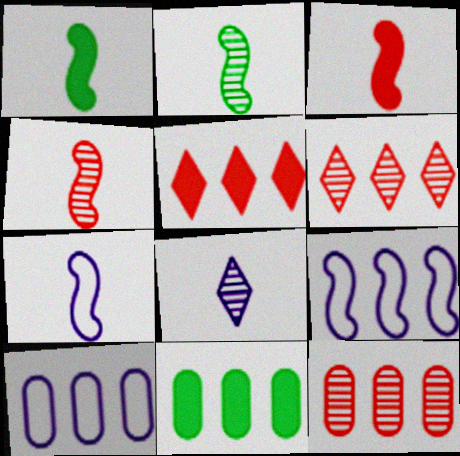[[1, 4, 7], 
[2, 3, 7], 
[6, 9, 11], 
[10, 11, 12]]